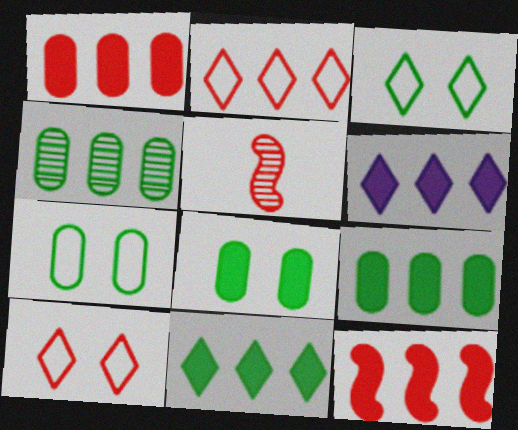[[1, 5, 10], 
[5, 6, 7], 
[6, 9, 12]]